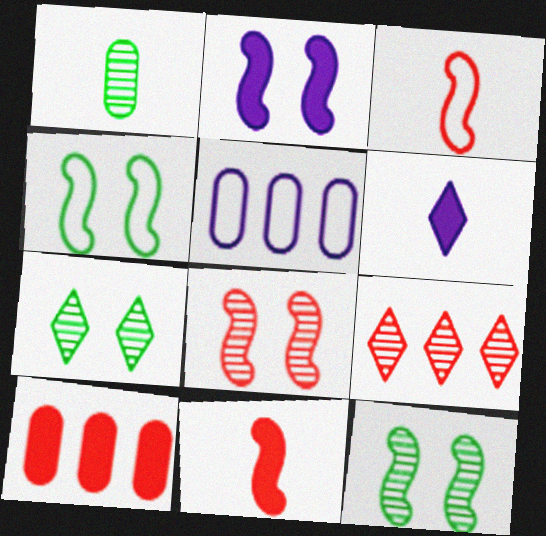[[1, 3, 6], 
[2, 4, 8], 
[5, 7, 11]]